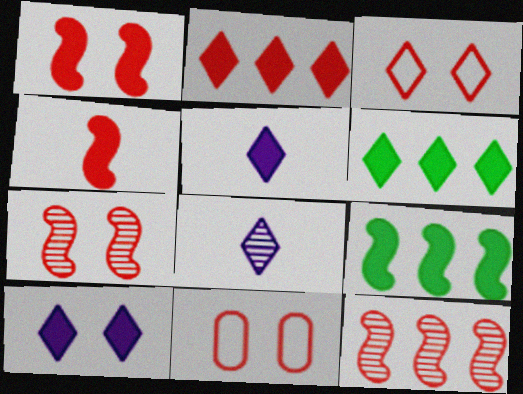[[3, 6, 8], 
[8, 9, 11]]